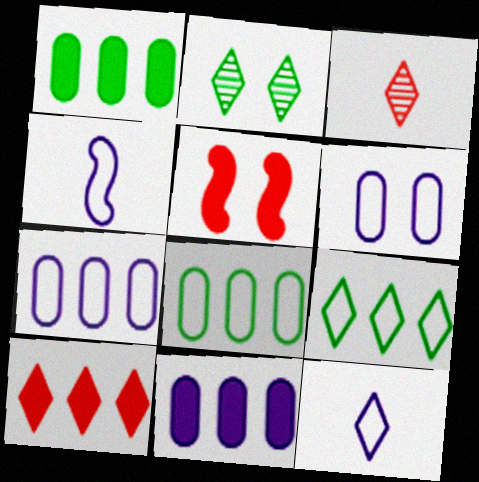[[2, 5, 6], 
[2, 10, 12]]